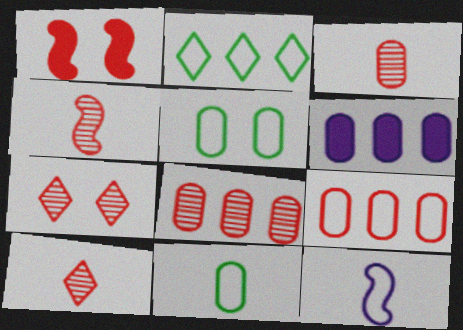[[1, 9, 10], 
[3, 4, 10], 
[3, 5, 6], 
[4, 7, 8]]